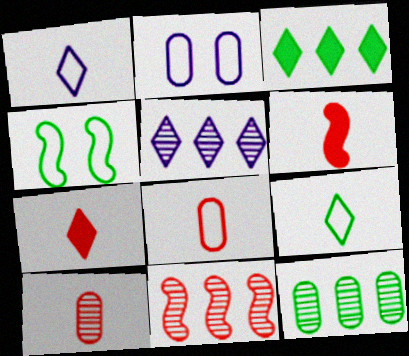[[5, 11, 12]]